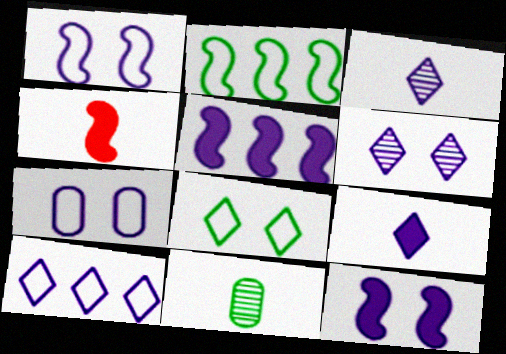[[3, 5, 7], 
[6, 7, 12], 
[6, 9, 10]]